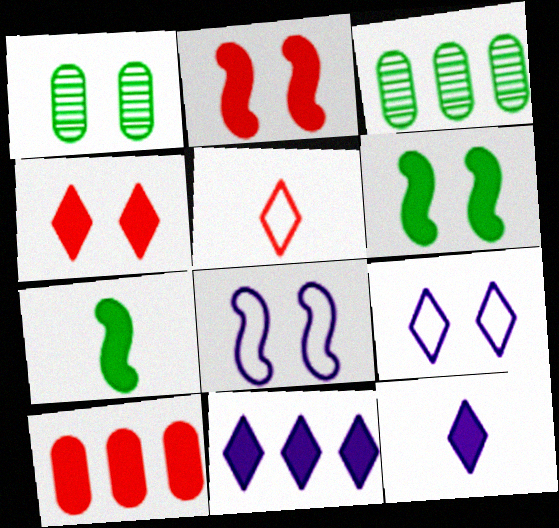[[1, 2, 9], 
[1, 4, 8], 
[6, 10, 12]]